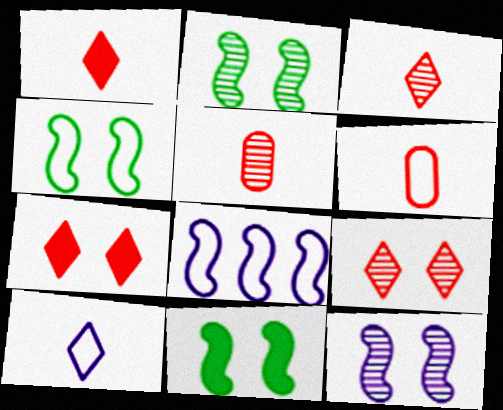[[2, 4, 11]]